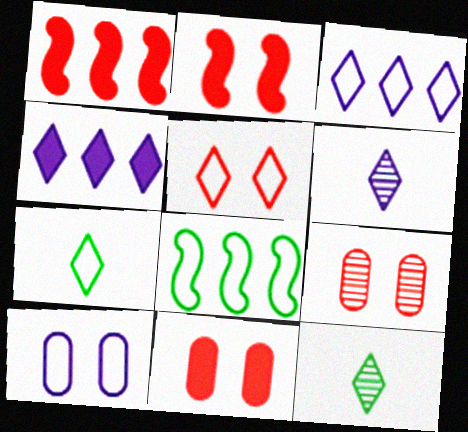[[1, 10, 12], 
[2, 5, 9], 
[3, 5, 7], 
[4, 5, 12], 
[6, 8, 11]]